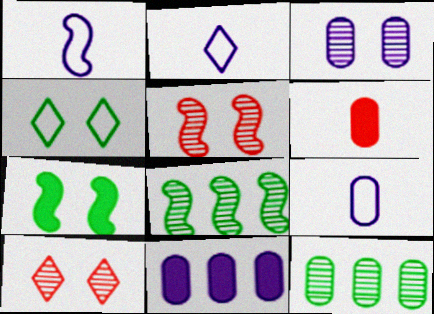[[1, 2, 9], 
[3, 9, 11]]